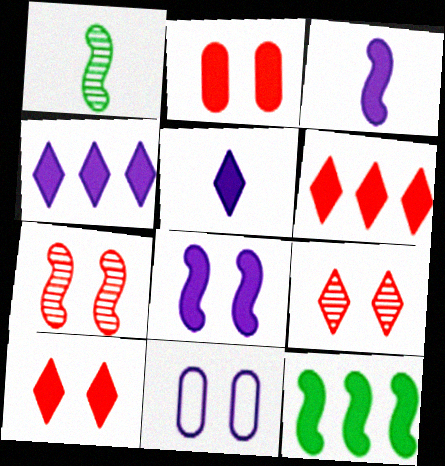[[1, 6, 11], 
[2, 5, 12]]